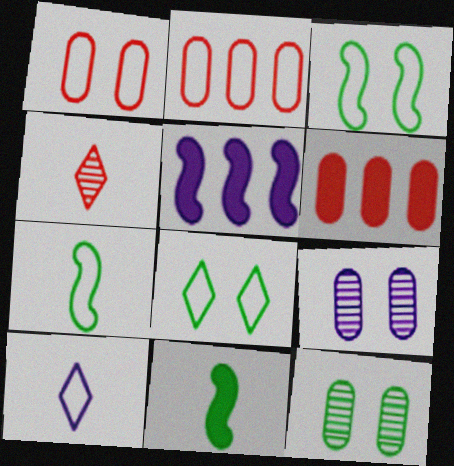[[2, 3, 10], 
[5, 9, 10]]